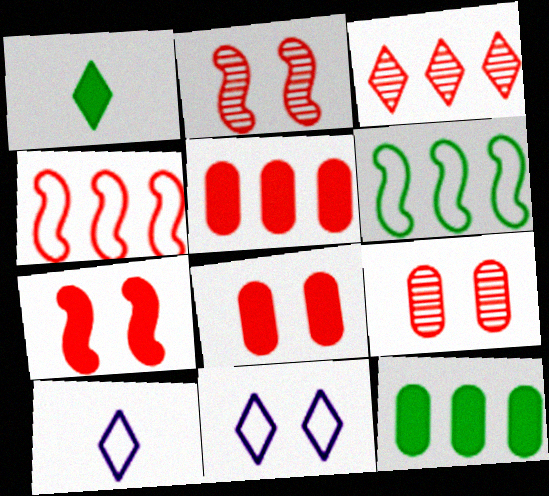[[1, 3, 11], 
[2, 10, 12], 
[3, 4, 5]]